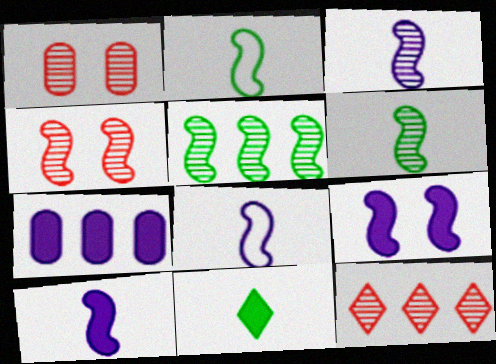[[3, 4, 5], 
[3, 8, 10]]